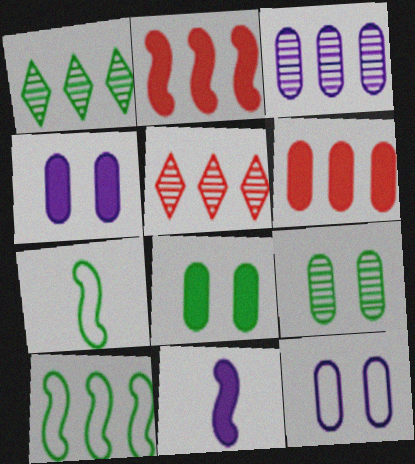[[1, 7, 8], 
[4, 5, 7]]